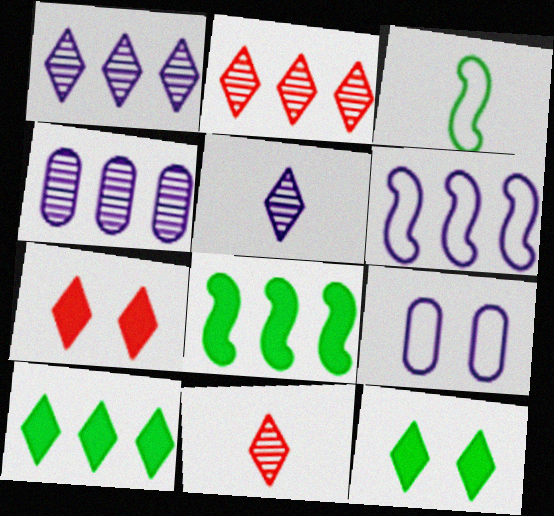[[3, 4, 7], 
[8, 9, 11]]